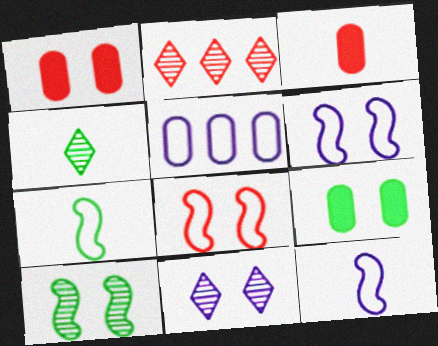[[2, 3, 8], 
[2, 4, 11], 
[2, 9, 12], 
[3, 4, 12], 
[8, 9, 11]]